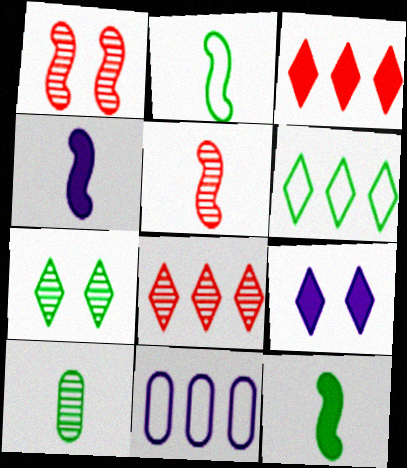[[2, 4, 5]]